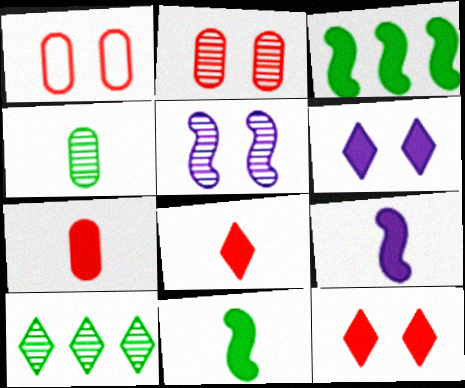[[1, 9, 10], 
[3, 6, 7]]